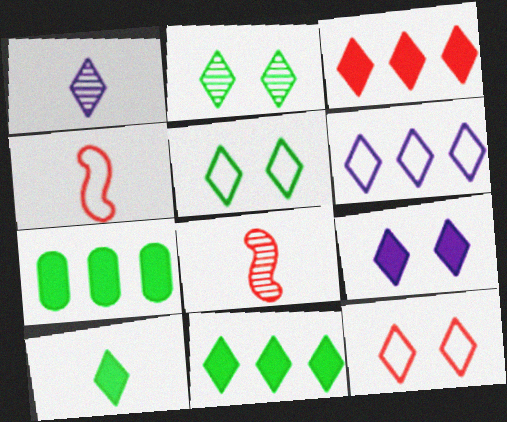[[1, 3, 5], 
[1, 6, 9], 
[1, 11, 12], 
[2, 9, 12], 
[3, 9, 10]]